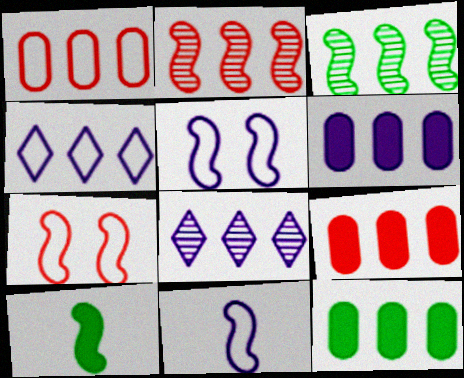[[2, 4, 12], 
[2, 5, 10], 
[3, 4, 9], 
[6, 9, 12]]